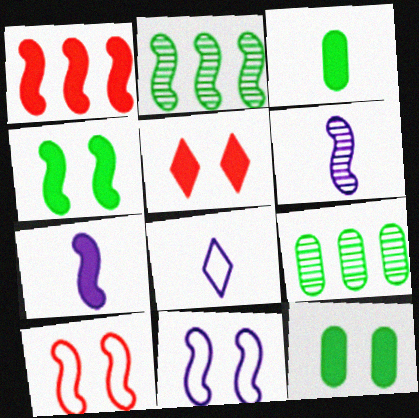[[1, 4, 7], 
[2, 7, 10]]